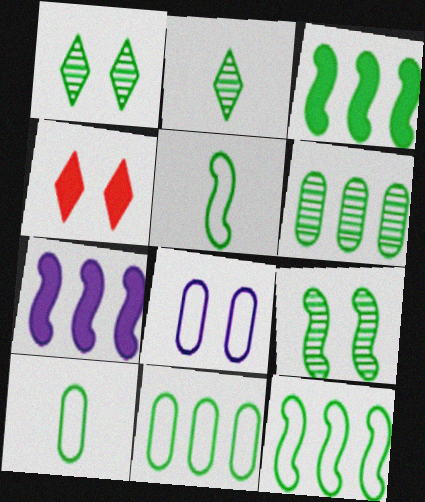[[1, 3, 10], 
[2, 6, 9], 
[3, 5, 9], 
[4, 8, 9]]